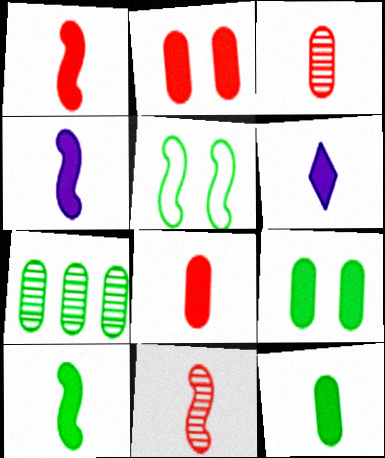[[1, 4, 10], 
[1, 6, 12], 
[6, 8, 10]]